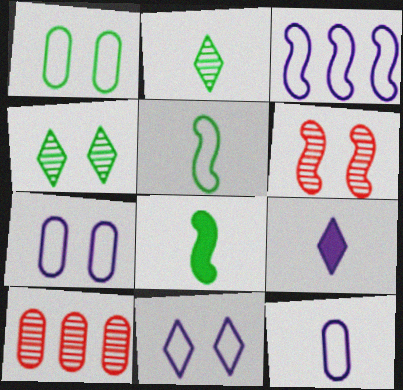[[3, 6, 8], 
[3, 11, 12], 
[8, 10, 11]]